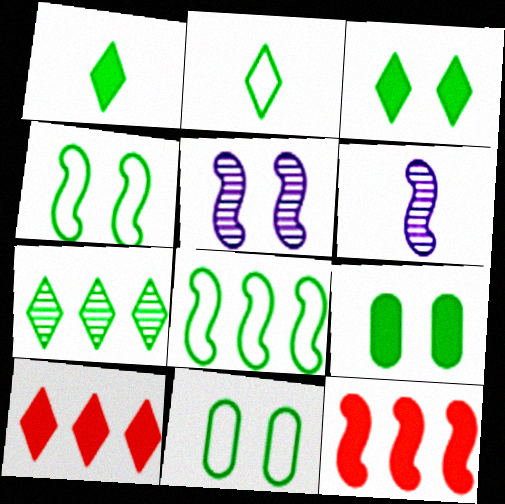[[2, 3, 7], 
[2, 8, 11], 
[4, 6, 12], 
[6, 10, 11]]